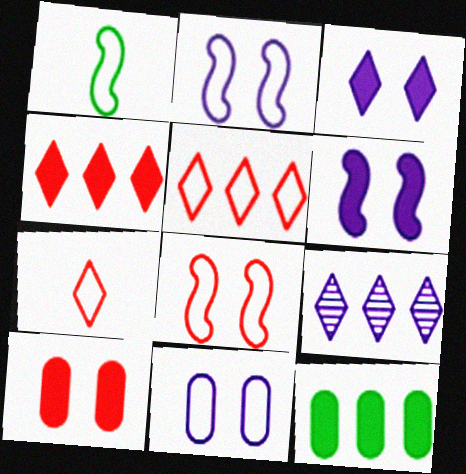[[1, 5, 11], 
[1, 9, 10]]